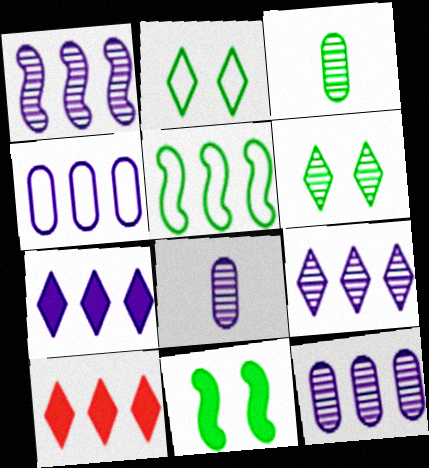[[1, 4, 7], 
[1, 9, 12], 
[5, 10, 12]]